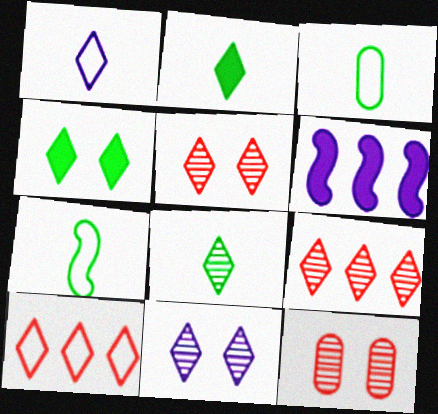[[1, 4, 9], 
[2, 10, 11], 
[3, 5, 6], 
[8, 9, 11]]